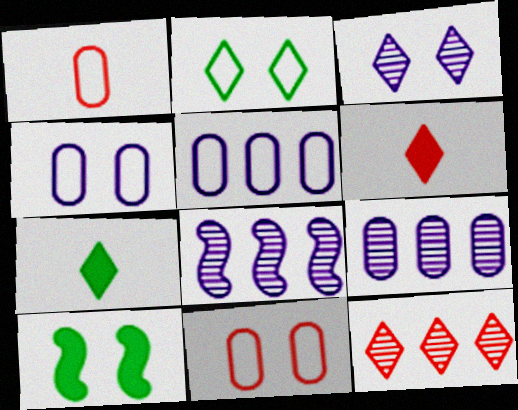[[3, 10, 11], 
[7, 8, 11]]